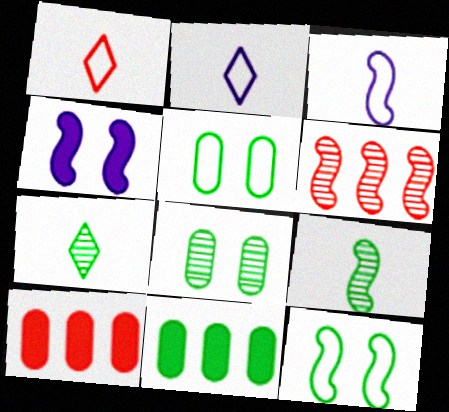[[7, 11, 12]]